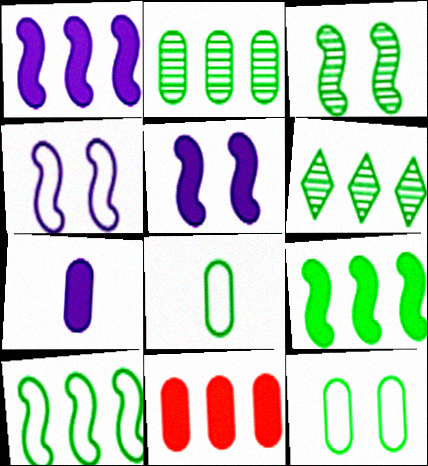[]